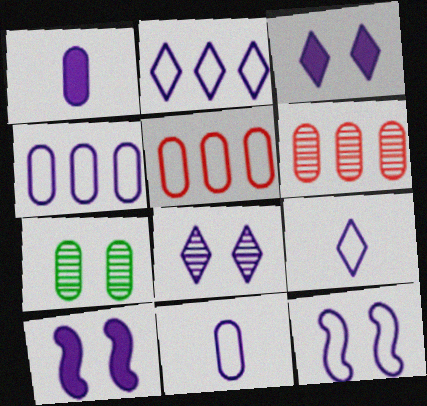[[1, 5, 7], 
[2, 11, 12], 
[4, 9, 12]]